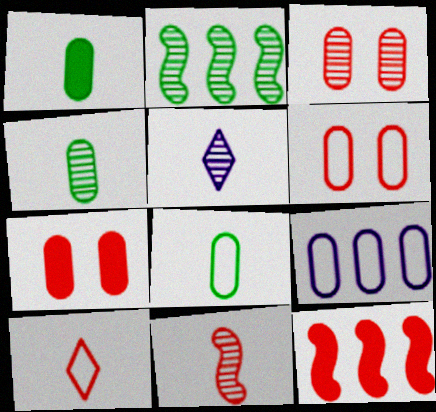[[1, 3, 9], 
[1, 4, 8], 
[2, 3, 5], 
[3, 6, 7], 
[3, 10, 12], 
[4, 5, 11], 
[4, 7, 9], 
[6, 8, 9]]